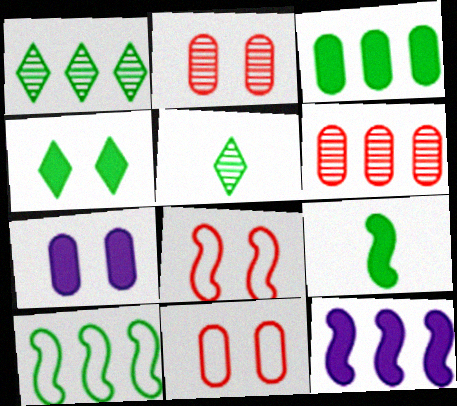[[1, 3, 10], 
[3, 4, 9], 
[5, 11, 12]]